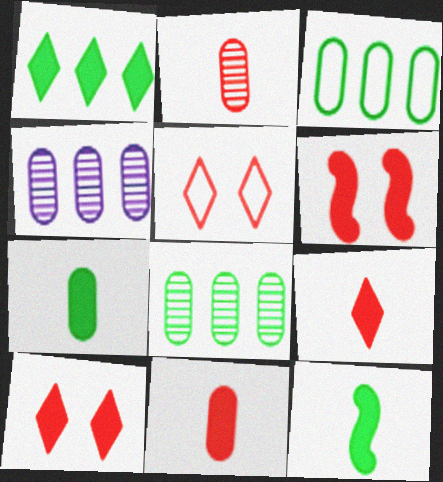[[4, 5, 12]]